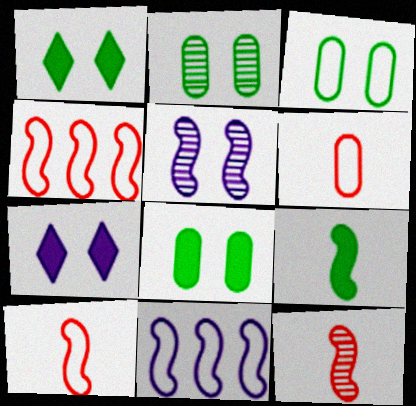[[2, 3, 8], 
[4, 5, 9]]